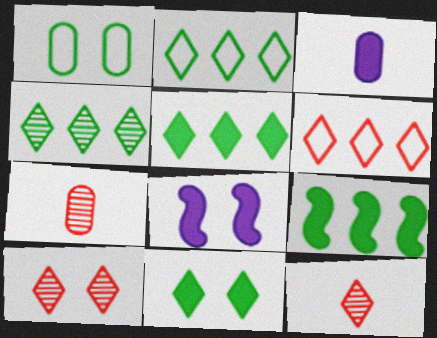[[1, 8, 10], 
[2, 4, 5], 
[2, 7, 8]]